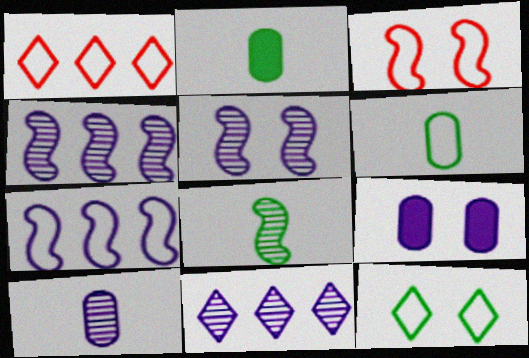[[1, 2, 5], 
[1, 8, 9], 
[2, 3, 11], 
[5, 10, 11]]